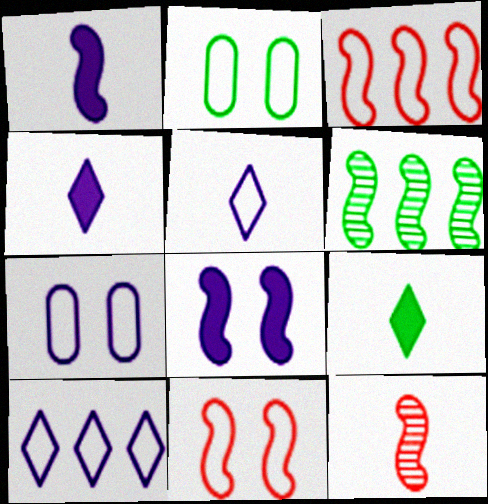[[1, 6, 11], 
[2, 3, 5], 
[2, 6, 9]]